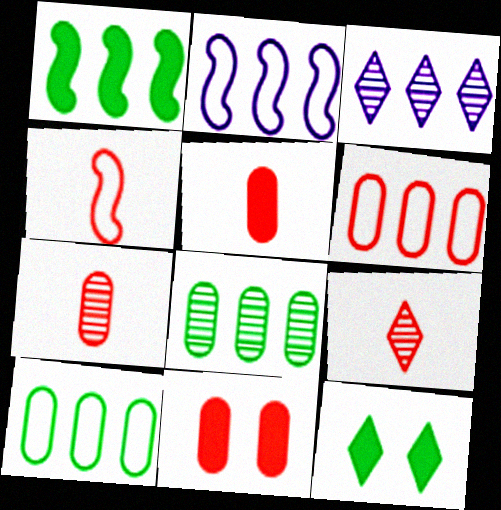[[1, 3, 6], 
[2, 7, 12], 
[4, 5, 9], 
[6, 7, 11]]